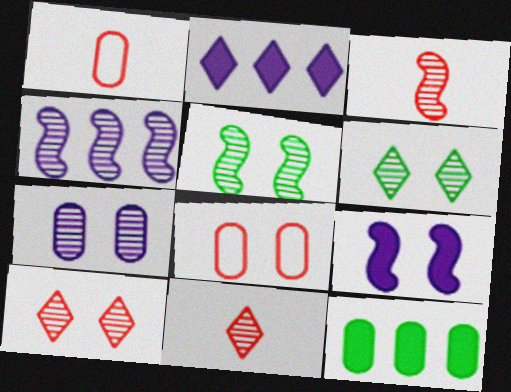[[1, 2, 5], 
[1, 7, 12], 
[3, 4, 5], 
[5, 7, 10], 
[6, 8, 9]]